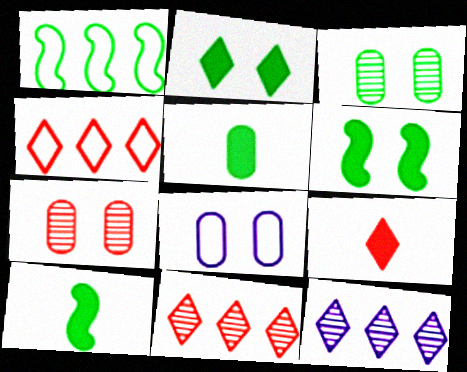[[8, 10, 11]]